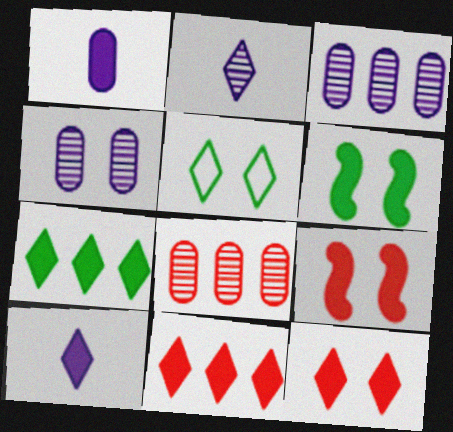[[1, 6, 11], 
[1, 7, 9], 
[2, 5, 11], 
[4, 5, 9], 
[7, 10, 12]]